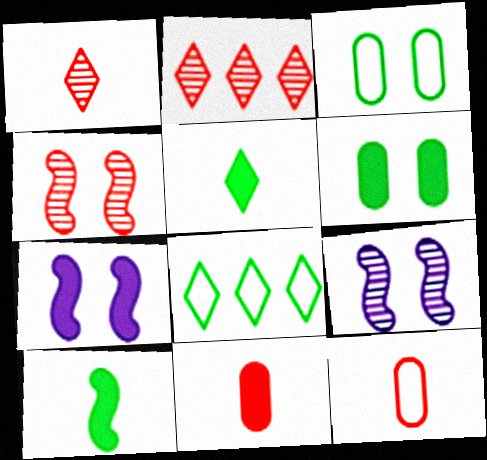[[8, 9, 11]]